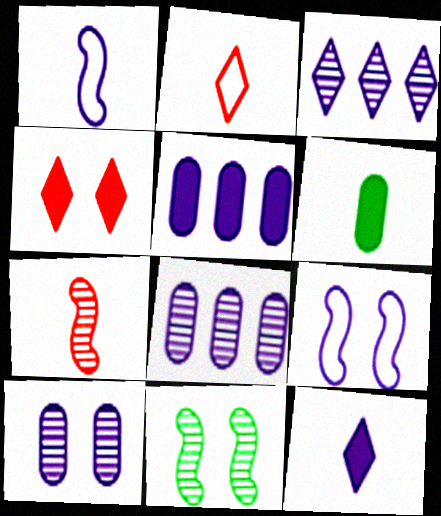[[2, 5, 11], 
[8, 9, 12]]